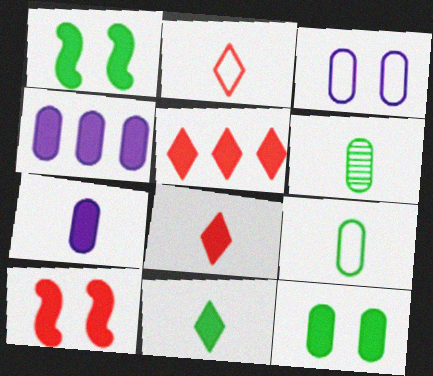[[1, 4, 8], 
[1, 5, 7], 
[4, 10, 11]]